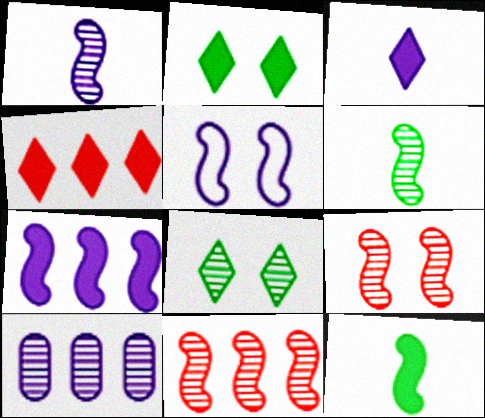[[1, 5, 7], 
[2, 3, 4], 
[3, 5, 10], 
[5, 11, 12]]